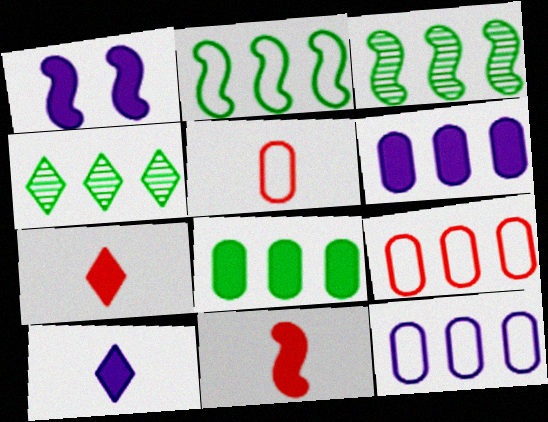[[1, 4, 5], 
[1, 6, 10], 
[1, 7, 8], 
[2, 4, 8]]